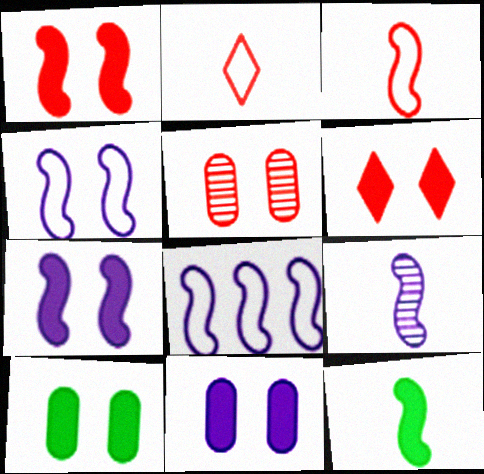[[3, 9, 12], 
[6, 7, 10], 
[7, 8, 9]]